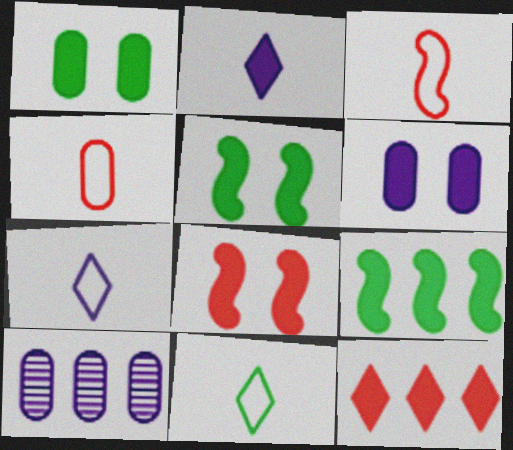[[1, 4, 10], 
[8, 10, 11]]